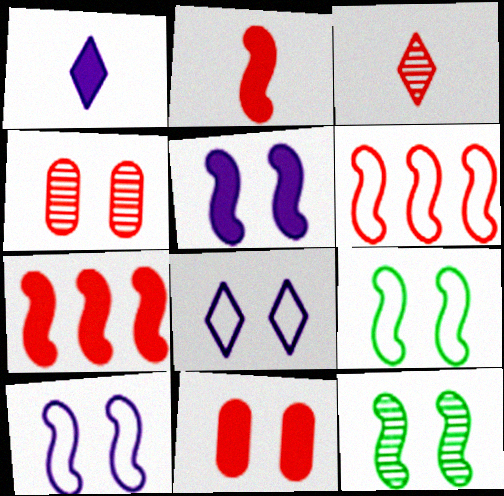[[3, 6, 11], 
[8, 11, 12]]